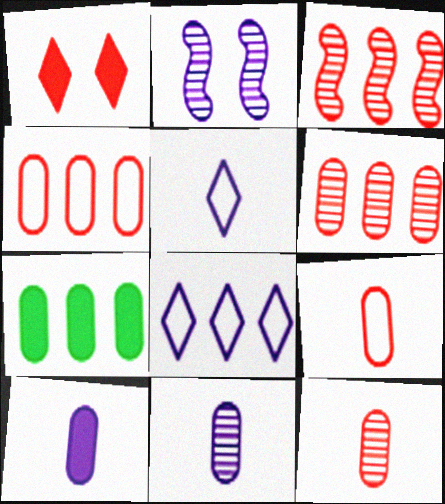[[1, 3, 9], 
[2, 8, 10], 
[3, 7, 8]]